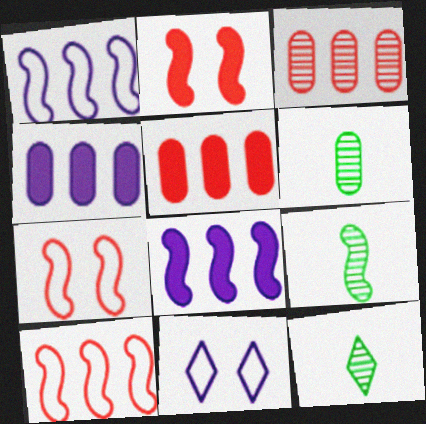[[1, 2, 9], 
[4, 7, 12], 
[5, 9, 11], 
[6, 9, 12], 
[7, 8, 9]]